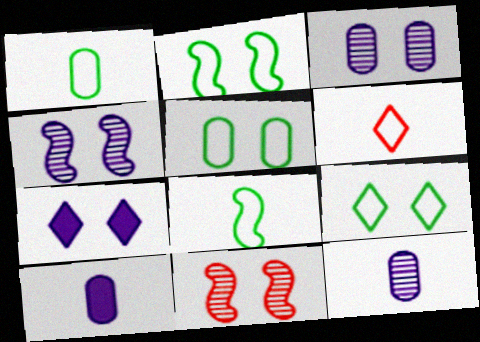[[2, 5, 9], 
[5, 7, 11]]